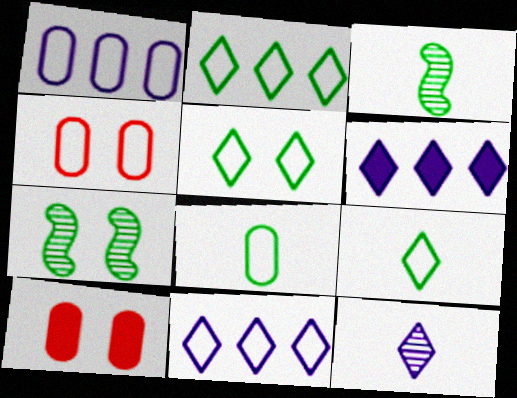[[1, 4, 8], 
[2, 5, 9], 
[3, 4, 6], 
[3, 10, 11]]